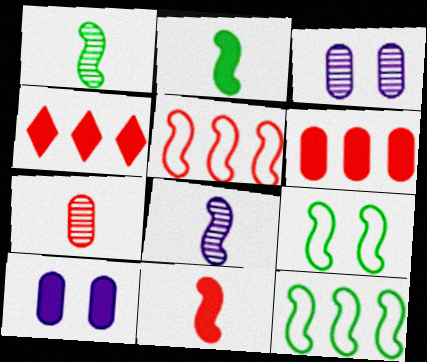[[2, 4, 10]]